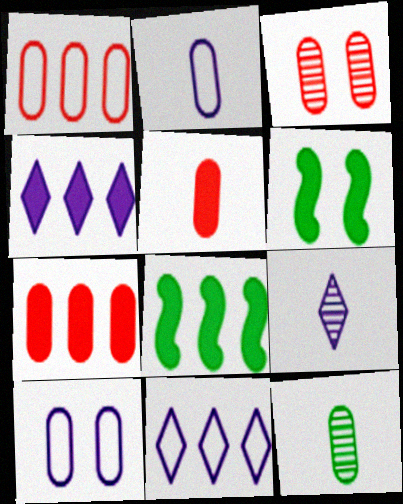[[1, 3, 5], 
[1, 6, 9], 
[2, 5, 12], 
[4, 5, 6], 
[4, 7, 8], 
[7, 10, 12]]